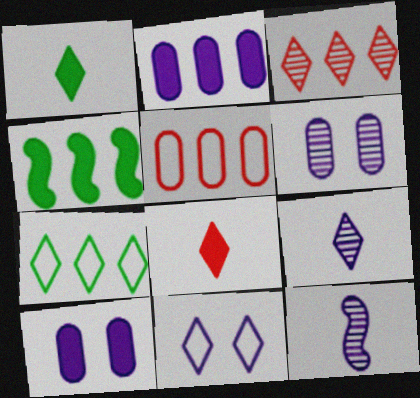[[1, 3, 11], 
[2, 11, 12], 
[4, 8, 10]]